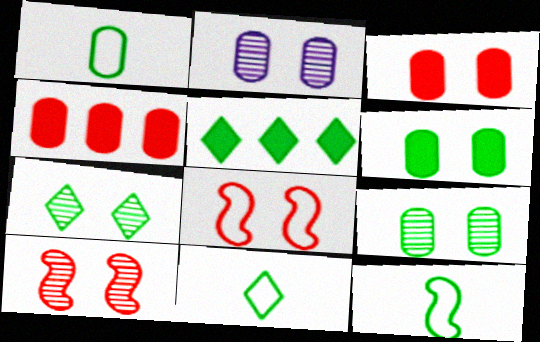[[1, 2, 4], 
[1, 11, 12], 
[2, 7, 10], 
[5, 7, 11], 
[5, 9, 12]]